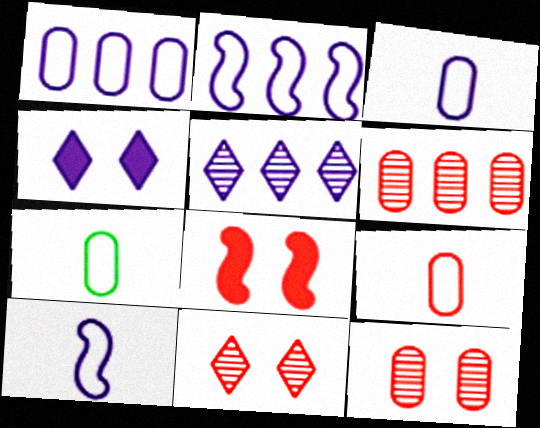[[3, 7, 9], 
[5, 7, 8]]